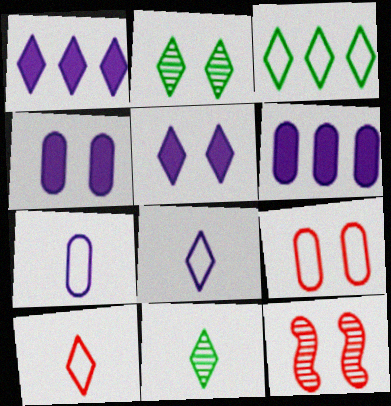[[1, 2, 10]]